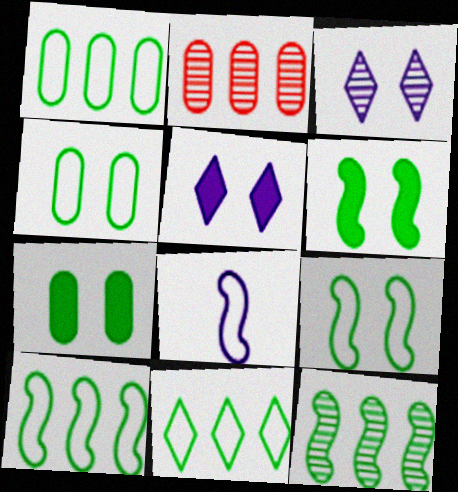[[1, 10, 11]]